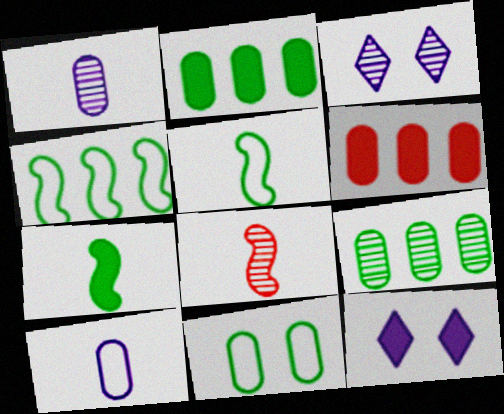[[1, 6, 11], 
[3, 5, 6], 
[3, 8, 9], 
[6, 7, 12]]